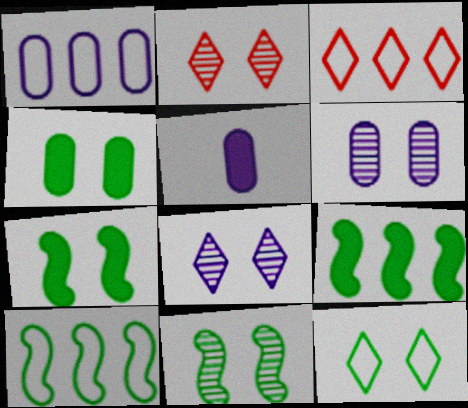[[1, 3, 10], 
[1, 5, 6], 
[2, 5, 10], 
[2, 6, 11], 
[3, 5, 11], 
[4, 11, 12]]